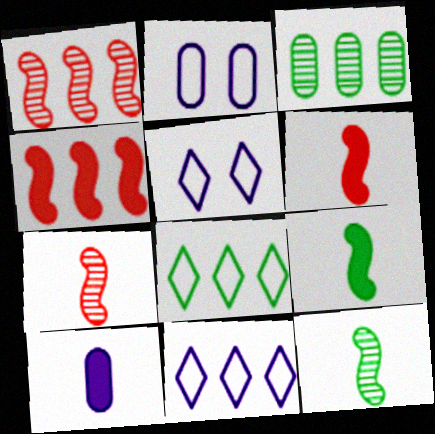[[3, 4, 11], 
[3, 5, 6]]